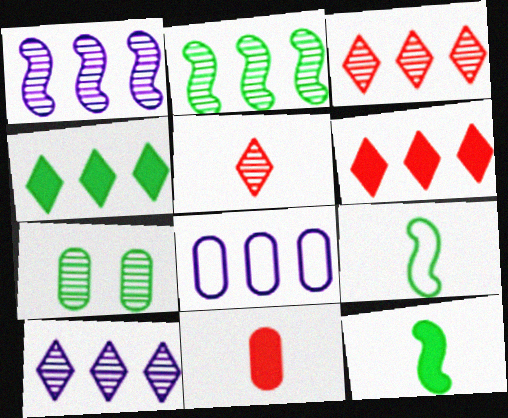[[1, 5, 7], 
[2, 6, 8], 
[4, 7, 9], 
[7, 8, 11]]